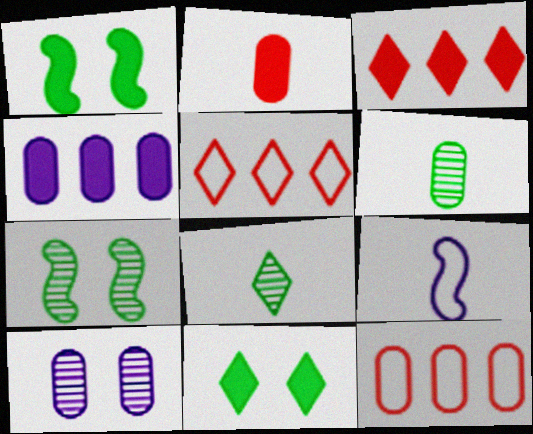[[2, 8, 9]]